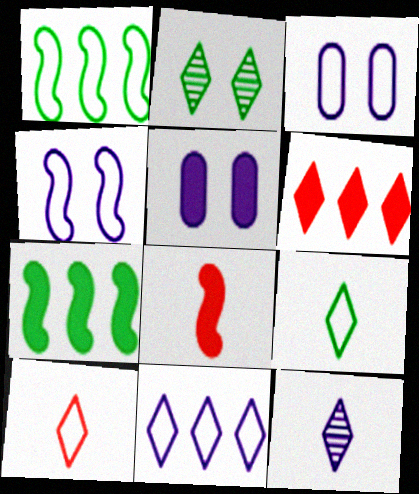[[1, 3, 10]]